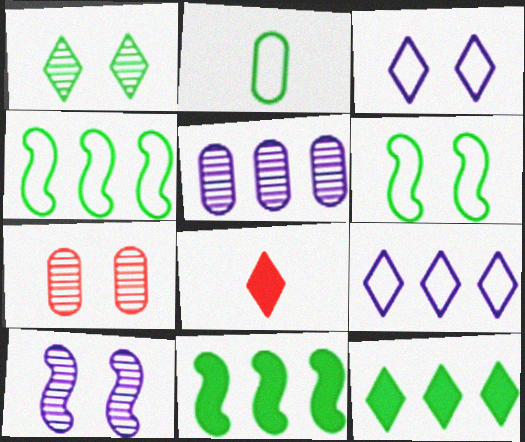[[1, 2, 11], 
[1, 7, 10], 
[1, 8, 9], 
[5, 6, 8]]